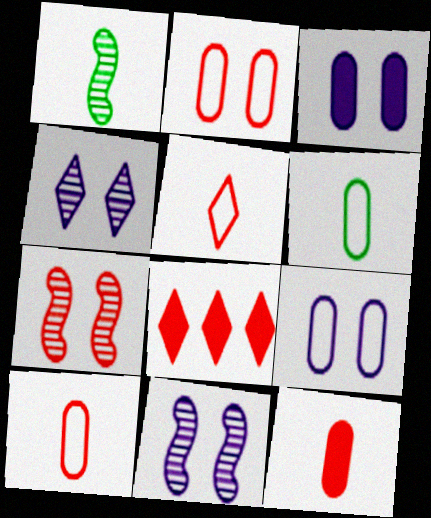[[1, 8, 9], 
[6, 8, 11], 
[7, 8, 10]]